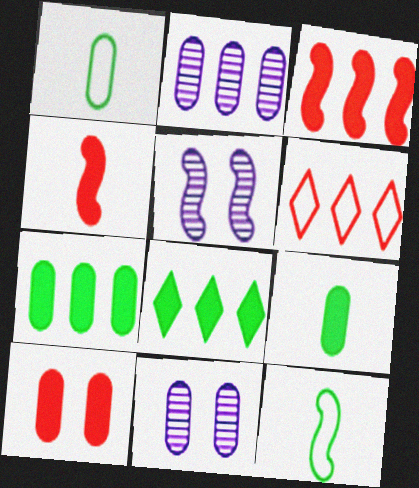[[1, 2, 10], 
[3, 5, 12], 
[5, 6, 9]]